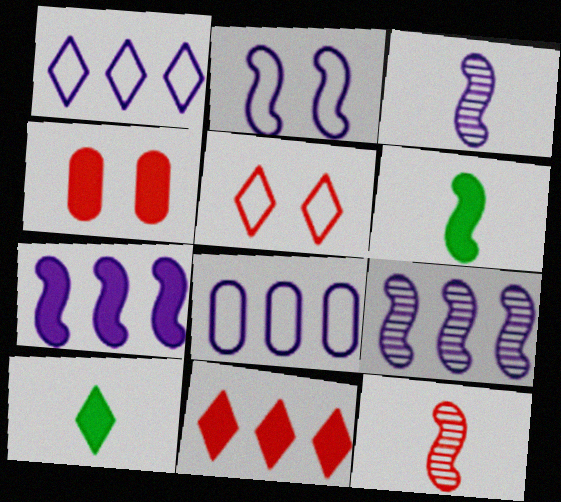[[2, 3, 7], 
[4, 7, 10]]